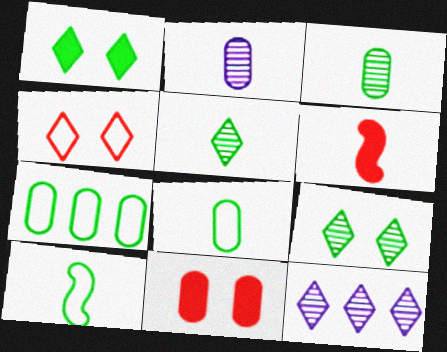[[2, 7, 11], 
[10, 11, 12]]